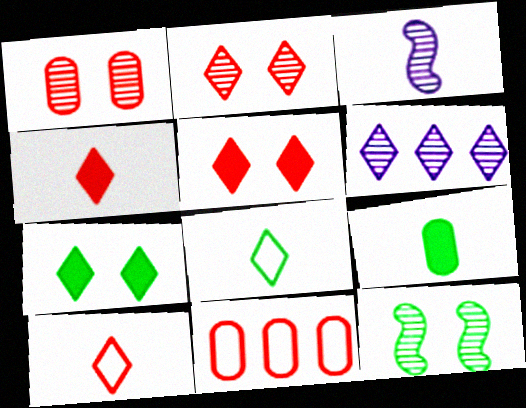[[3, 7, 11], 
[3, 9, 10], 
[5, 6, 8], 
[6, 7, 10]]